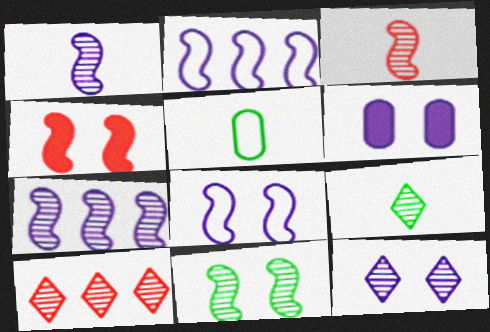[[3, 7, 11], 
[4, 8, 11], 
[6, 8, 12], 
[9, 10, 12]]